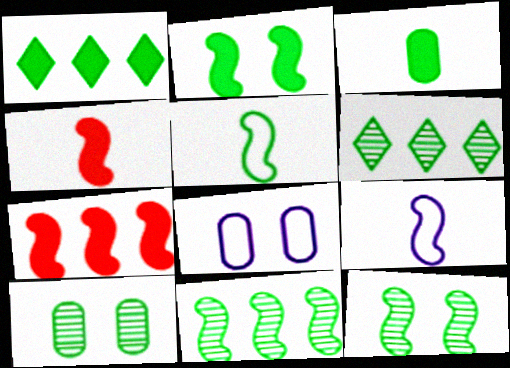[[1, 2, 3], 
[1, 5, 10], 
[2, 5, 11], 
[4, 6, 8], 
[7, 9, 12]]